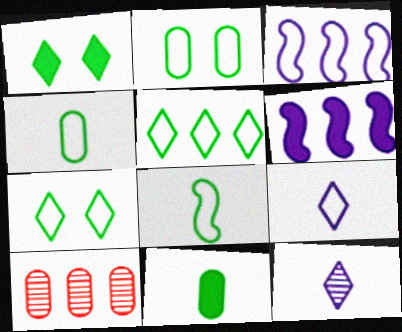[[2, 5, 8], 
[5, 6, 10]]